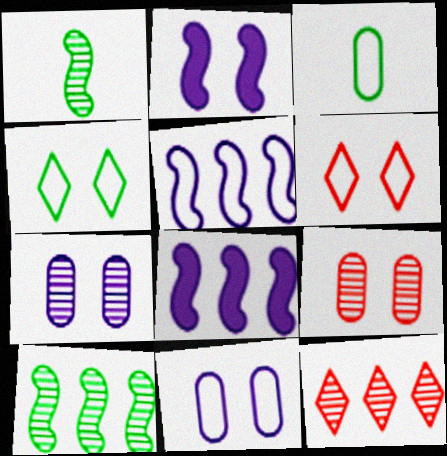[[1, 7, 12], 
[2, 3, 12], 
[2, 4, 9], 
[3, 5, 6]]